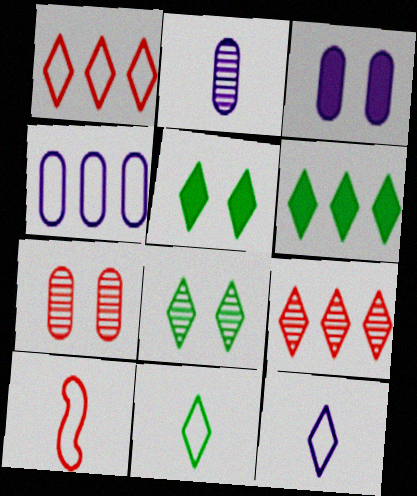[[2, 3, 4], 
[5, 9, 12], 
[6, 8, 11]]